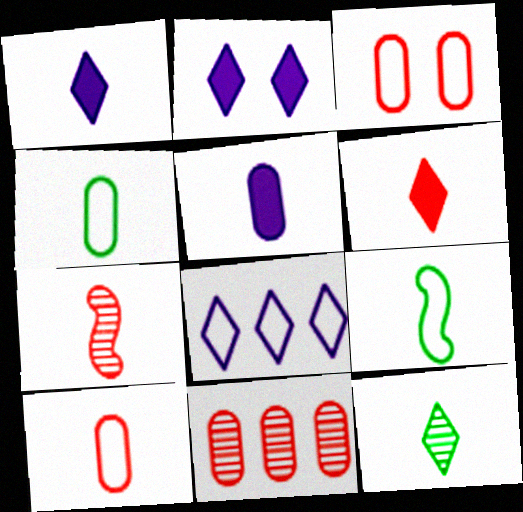[[1, 4, 7], 
[2, 9, 11], 
[3, 8, 9], 
[6, 7, 10]]